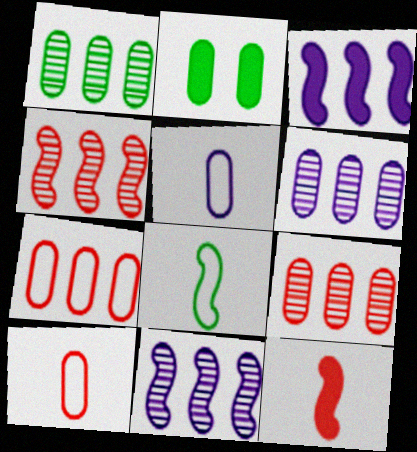[[1, 6, 9], 
[2, 5, 9], 
[2, 6, 10]]